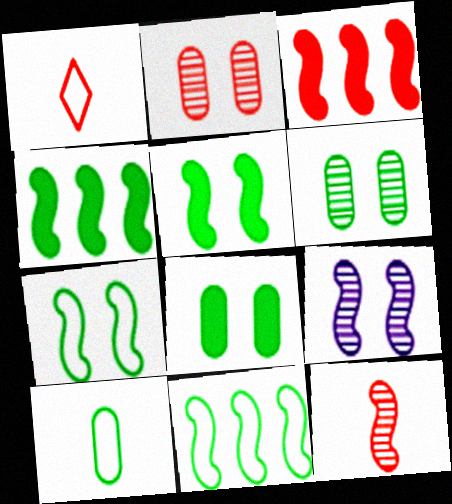[[1, 2, 3]]